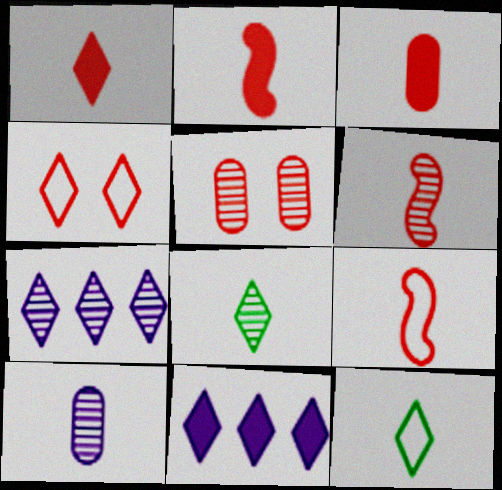[[1, 2, 3], 
[2, 6, 9], 
[2, 10, 12], 
[4, 8, 11], 
[6, 8, 10]]